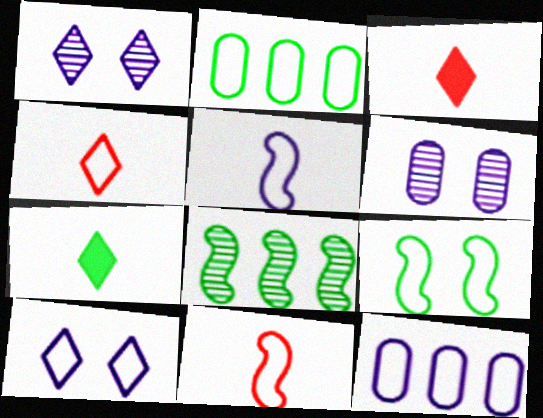[[2, 10, 11], 
[4, 9, 12], 
[5, 10, 12]]